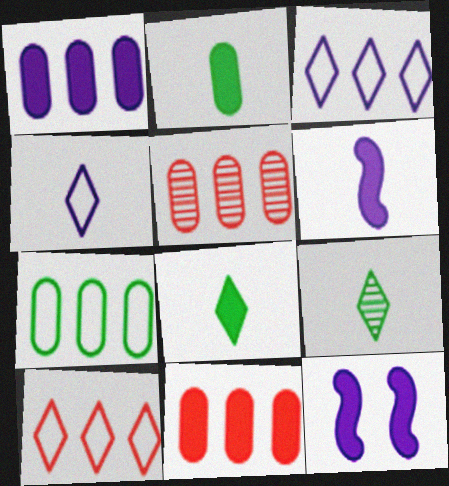[[1, 5, 7], 
[8, 11, 12]]